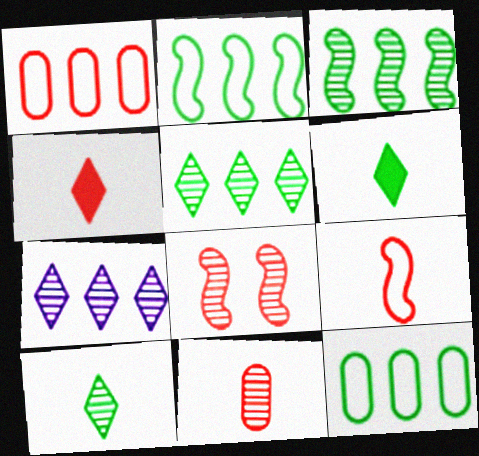[[1, 4, 8], 
[4, 9, 11]]